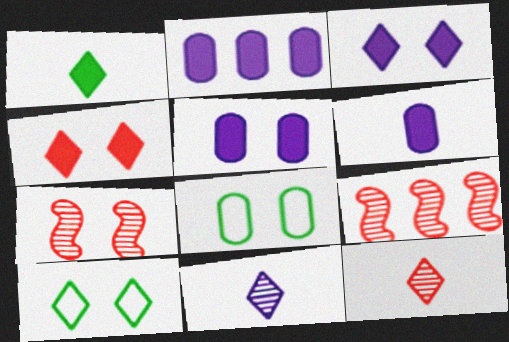[[2, 5, 6], 
[3, 7, 8], 
[5, 7, 10], 
[6, 9, 10]]